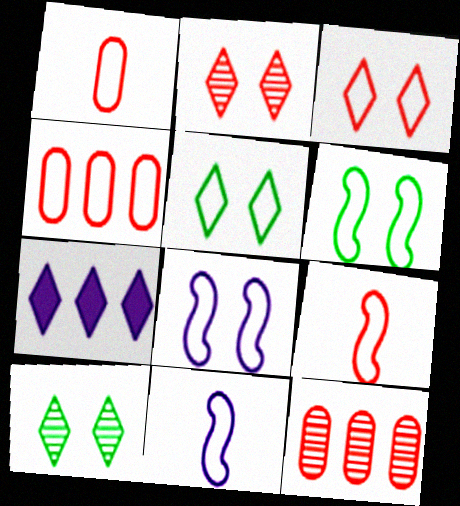[[3, 4, 9], 
[4, 5, 11]]